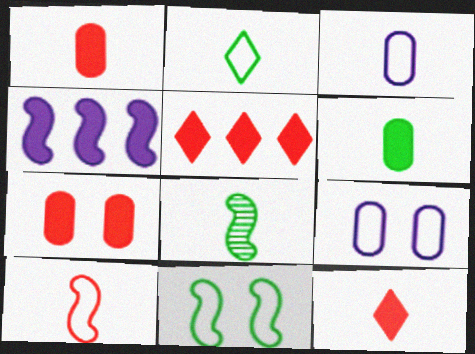[[2, 3, 10], 
[2, 6, 8], 
[3, 8, 12], 
[5, 8, 9]]